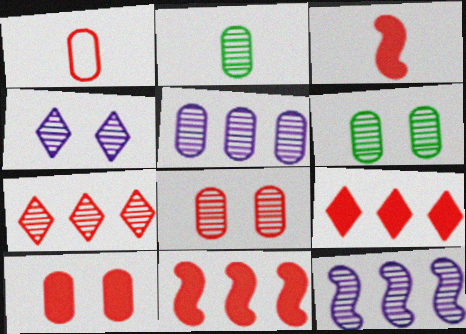[[2, 5, 8], 
[3, 9, 10]]